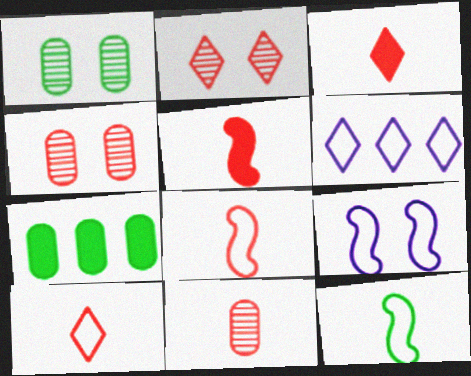[[1, 5, 6], 
[3, 8, 11], 
[5, 10, 11]]